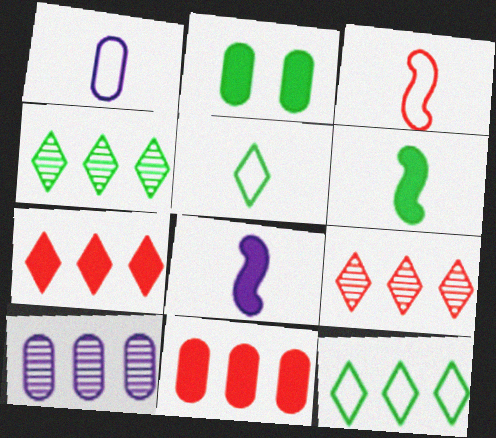[[1, 3, 5], 
[2, 7, 8]]